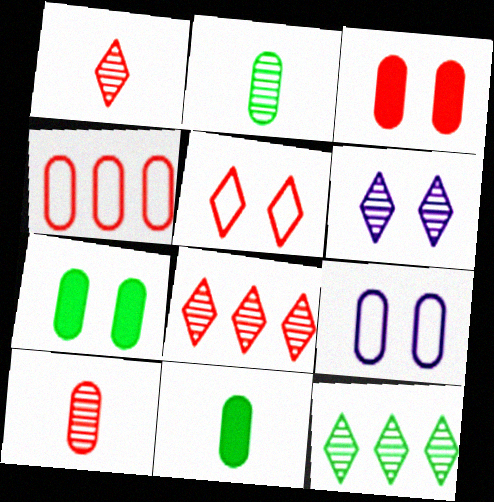[[1, 6, 12], 
[3, 4, 10]]